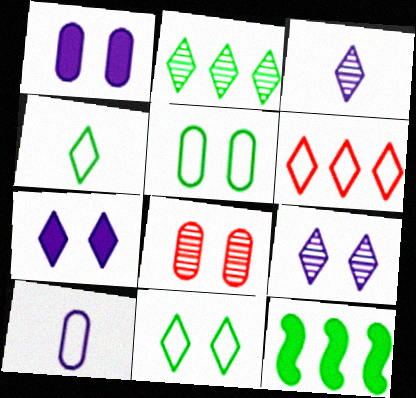[[1, 5, 8]]